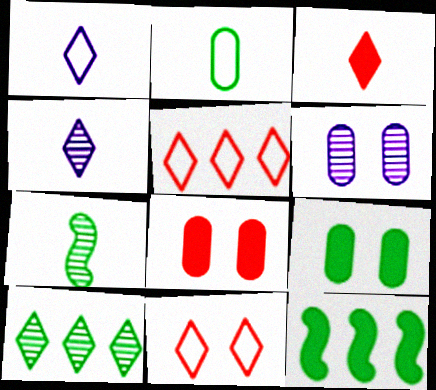[]